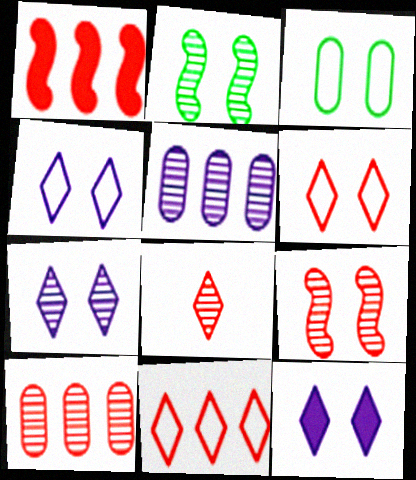[[1, 10, 11], 
[2, 5, 8], 
[3, 9, 12], 
[4, 7, 12], 
[8, 9, 10]]